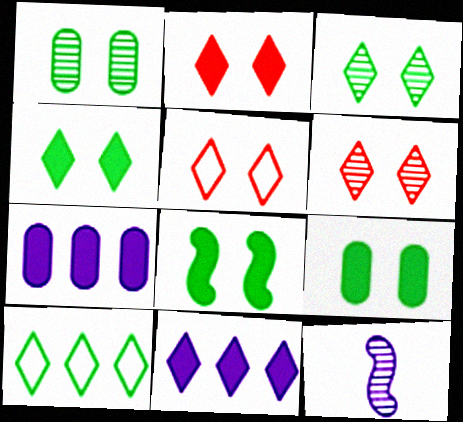[[2, 5, 6], 
[4, 8, 9]]